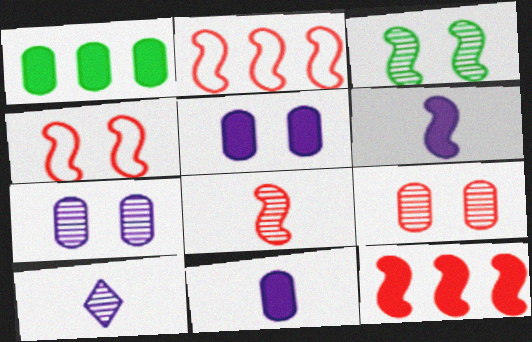[[1, 4, 10], 
[2, 3, 6], 
[4, 8, 12]]